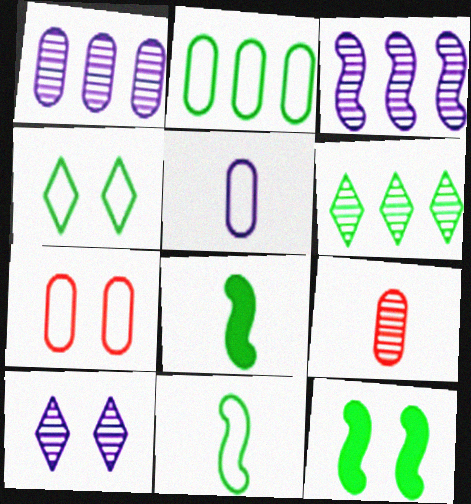[[2, 4, 11], 
[2, 5, 7], 
[7, 10, 12]]